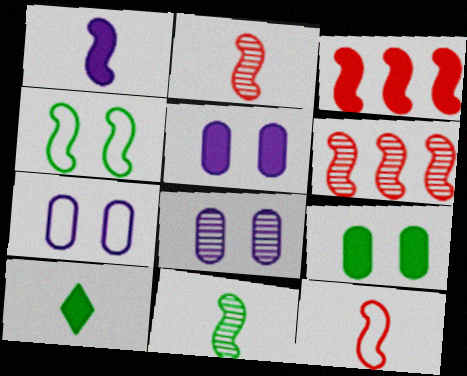[[1, 4, 6], 
[1, 11, 12], 
[3, 5, 10], 
[5, 7, 8], 
[6, 7, 10]]